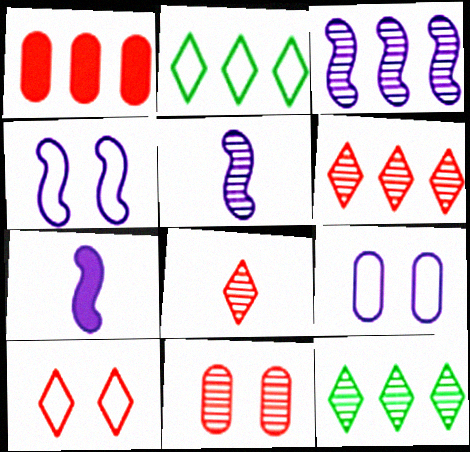[[1, 2, 3], 
[2, 7, 11], 
[3, 4, 7], 
[5, 11, 12]]